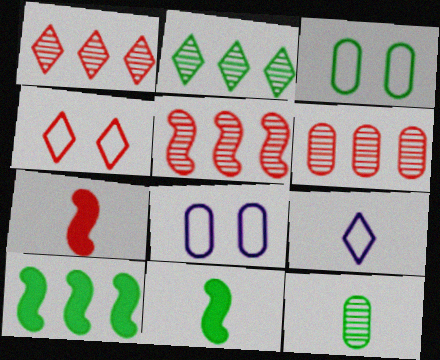[[1, 5, 6], 
[1, 8, 11], 
[2, 3, 11], 
[2, 7, 8], 
[4, 6, 7], 
[7, 9, 12]]